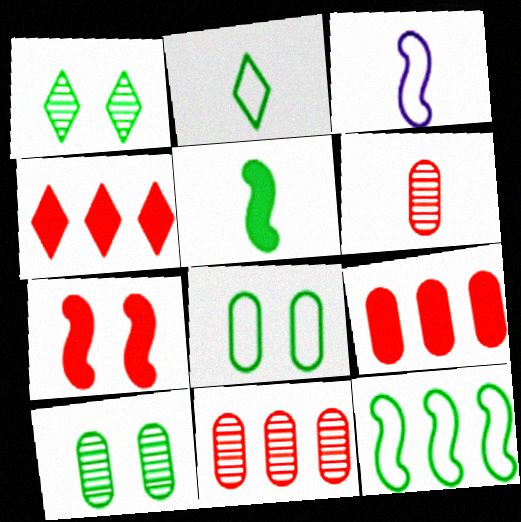[[1, 3, 9], 
[2, 8, 12], 
[3, 4, 10]]